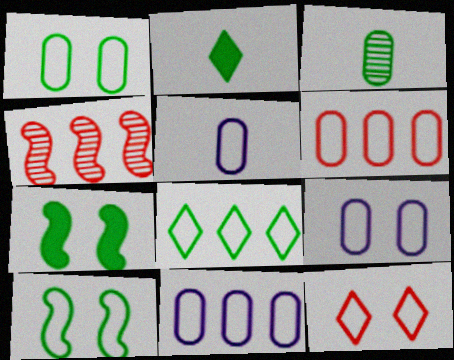[[1, 5, 6], 
[2, 4, 9], 
[3, 7, 8], 
[5, 9, 11], 
[9, 10, 12]]